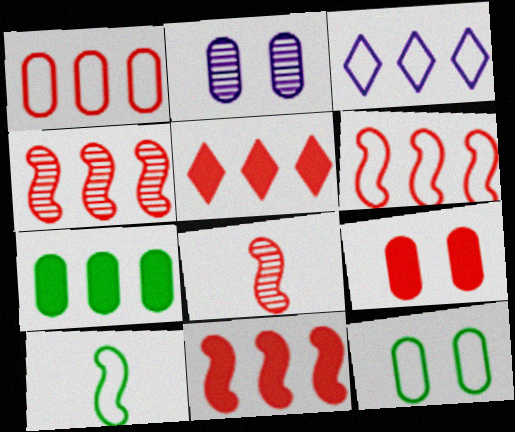[[1, 4, 5], 
[2, 5, 10], 
[2, 9, 12], 
[3, 4, 7], 
[4, 6, 11]]